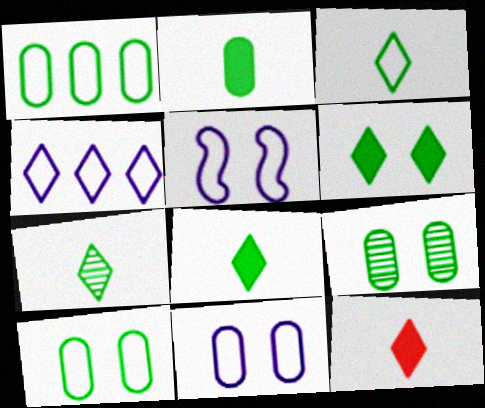[[1, 2, 9], 
[3, 7, 8]]